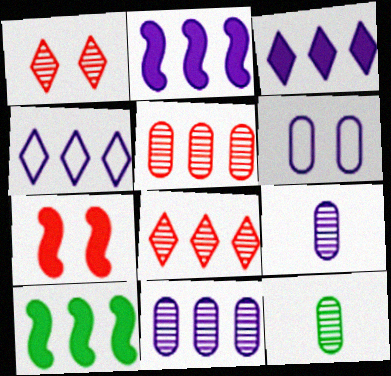[[2, 4, 11], 
[4, 5, 10], 
[4, 7, 12]]